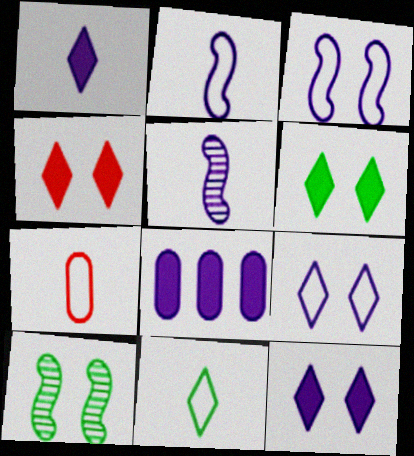[[2, 7, 11], 
[4, 6, 12], 
[5, 8, 9]]